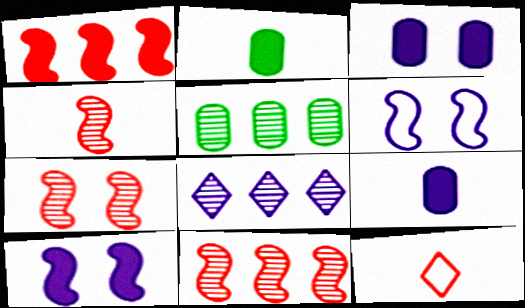[[4, 7, 11], 
[5, 8, 11], 
[5, 10, 12], 
[6, 8, 9]]